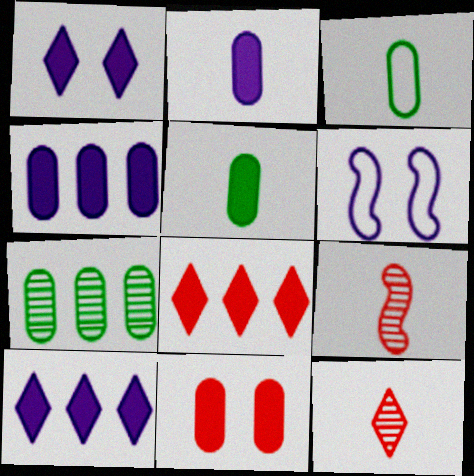[[4, 5, 11]]